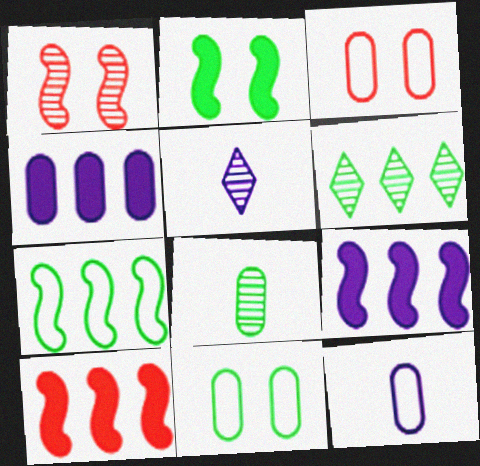[[3, 4, 8], 
[5, 10, 11]]